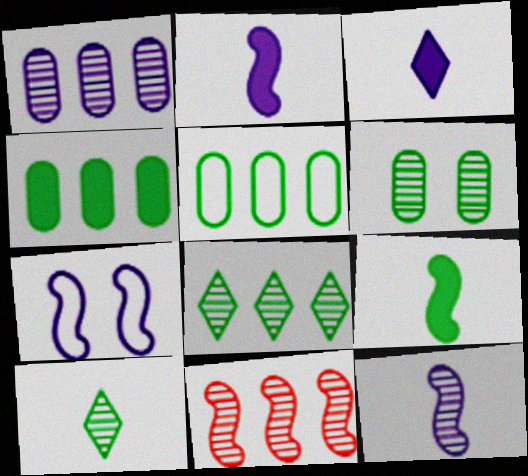[[1, 3, 7], 
[1, 8, 11], 
[7, 9, 11]]